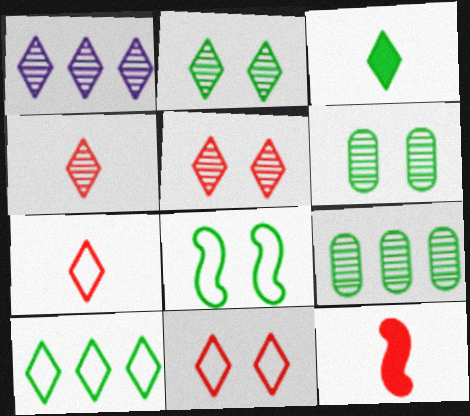[[1, 2, 4], 
[1, 3, 11], 
[2, 3, 10], 
[3, 8, 9]]